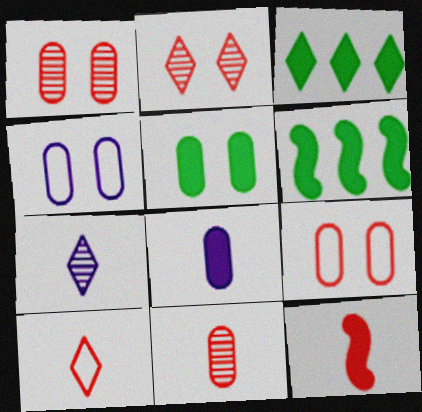[[1, 4, 5], 
[6, 7, 9], 
[10, 11, 12]]